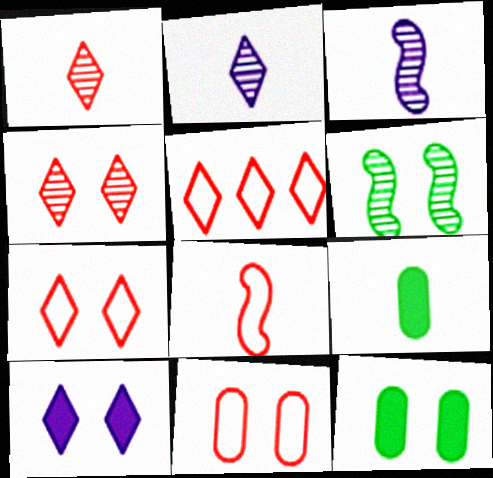[[2, 8, 9], 
[3, 5, 12], 
[5, 8, 11], 
[6, 10, 11]]